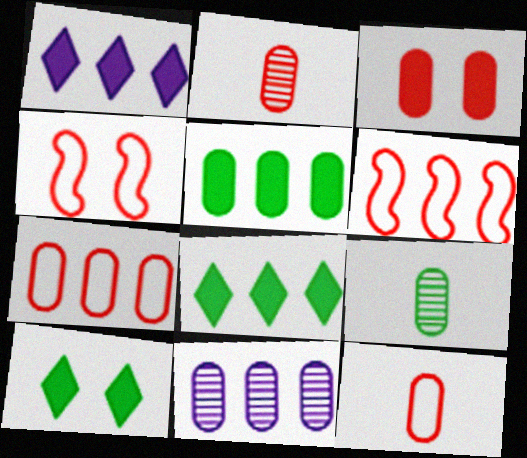[[1, 4, 9], 
[2, 3, 7], 
[5, 7, 11], 
[6, 8, 11]]